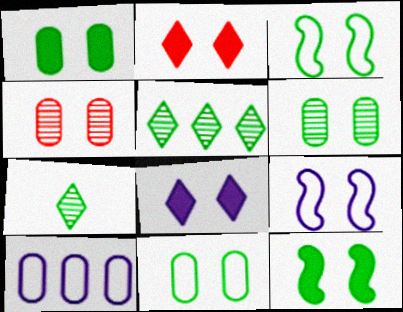[[1, 6, 11], 
[2, 6, 9], 
[3, 4, 8]]